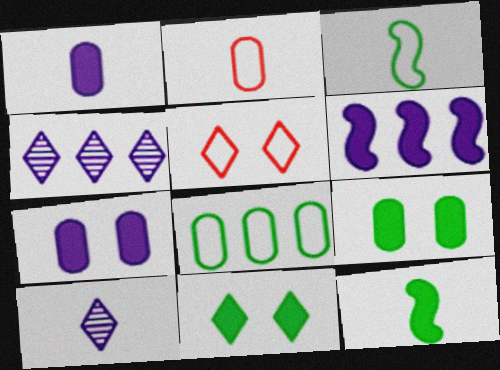[[2, 10, 12]]